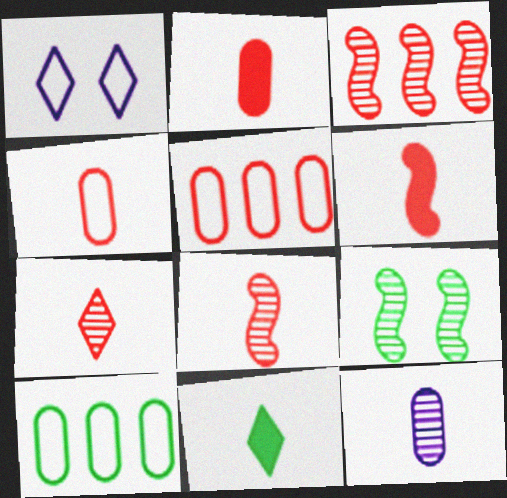[[4, 6, 7], 
[9, 10, 11]]